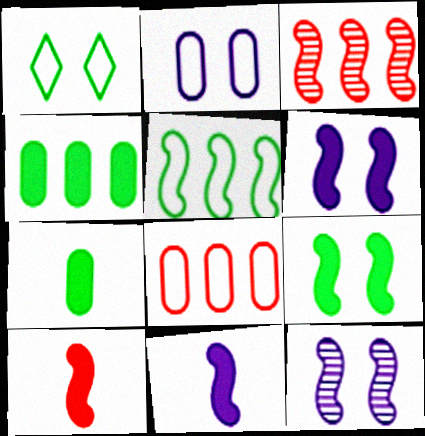[[5, 10, 12]]